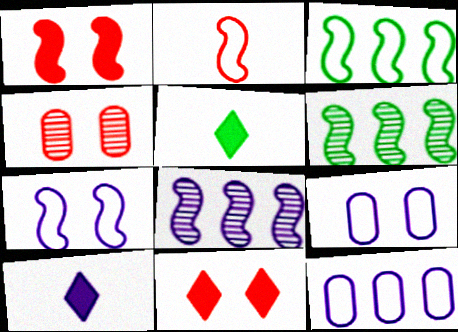[[2, 3, 7], 
[3, 4, 10], 
[8, 9, 10]]